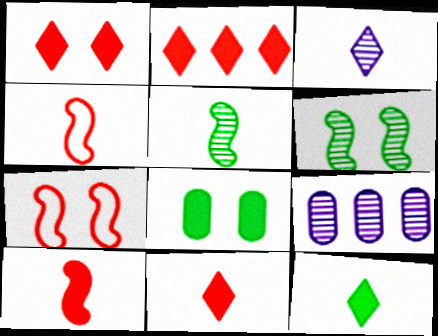[[1, 2, 11], 
[7, 9, 12]]